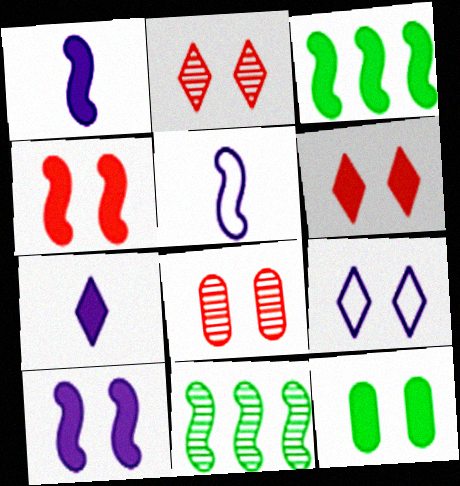[[1, 3, 4], 
[4, 5, 11], 
[6, 10, 12]]